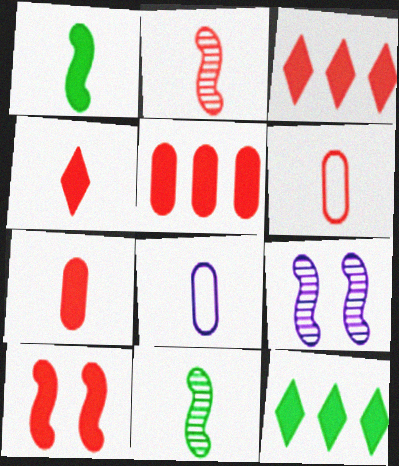[[2, 4, 6], 
[3, 7, 10], 
[4, 5, 10], 
[4, 8, 11], 
[6, 9, 12]]